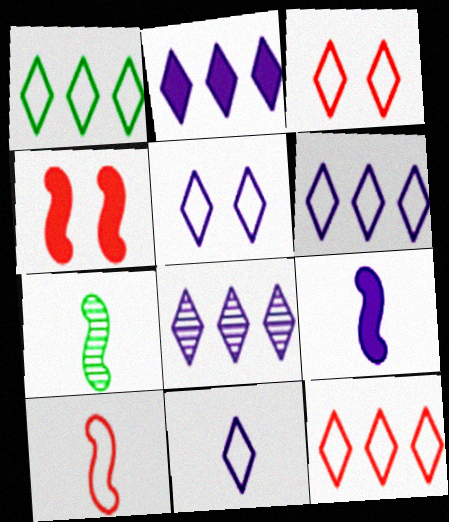[[1, 3, 11], 
[1, 6, 12], 
[2, 6, 8], 
[5, 6, 11], 
[7, 9, 10]]